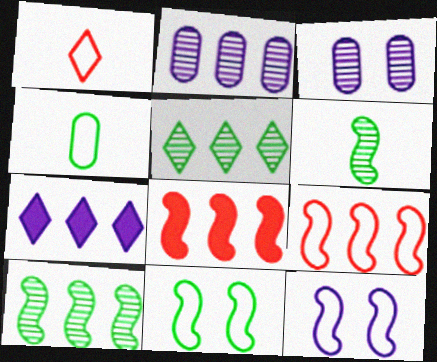[[6, 8, 12]]